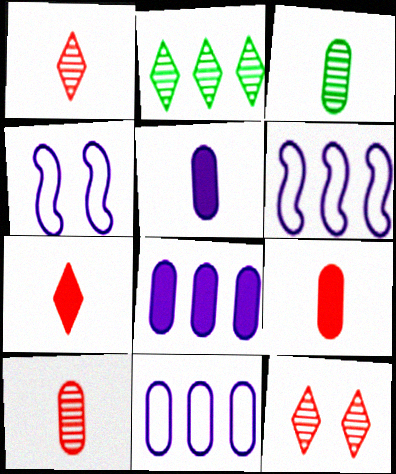[[2, 4, 9]]